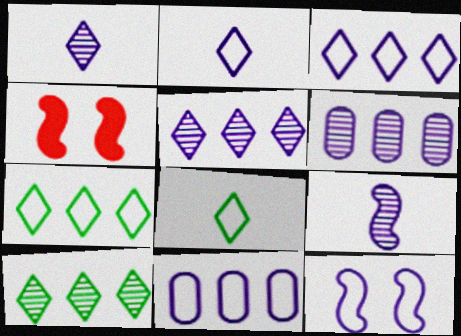[[2, 11, 12], 
[4, 6, 8]]